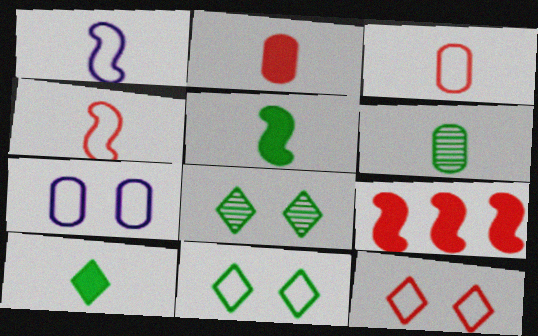[]